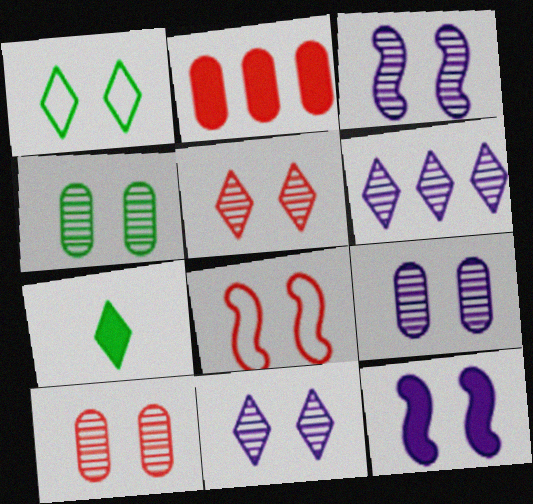[[1, 10, 12], 
[2, 7, 12], 
[3, 4, 5], 
[3, 9, 11], 
[4, 9, 10]]